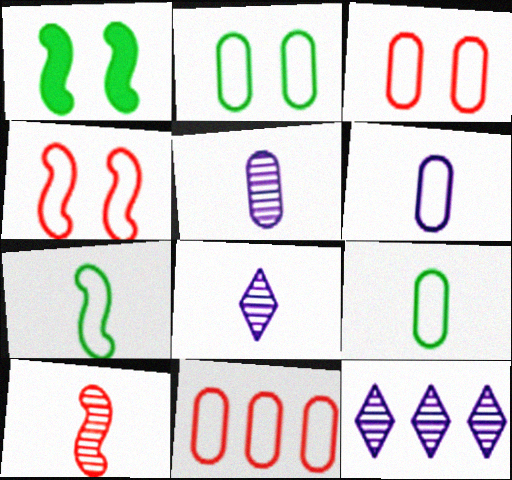[[1, 8, 11], 
[2, 6, 11]]